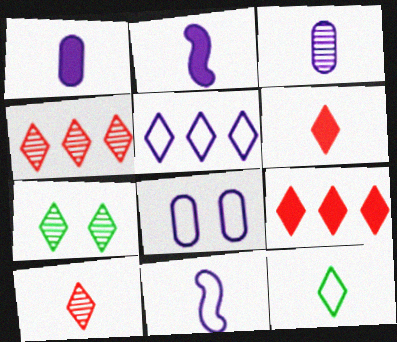[[5, 6, 7], 
[5, 8, 11]]